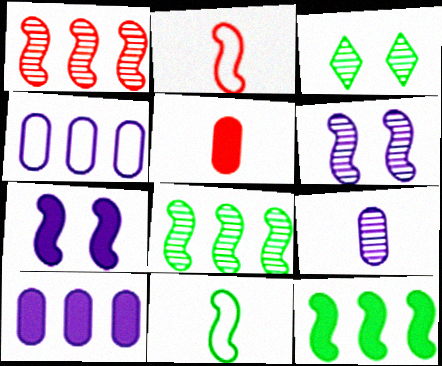[[1, 3, 9], 
[1, 7, 11], 
[2, 3, 10], 
[2, 6, 12], 
[2, 7, 8]]